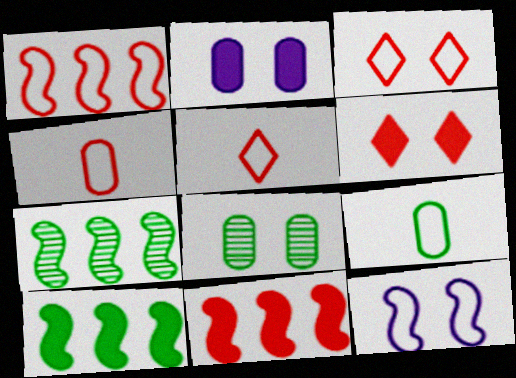[[1, 3, 4], 
[2, 5, 7], 
[6, 8, 12]]